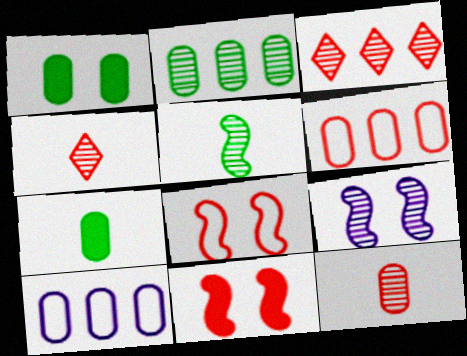[[1, 10, 12], 
[2, 4, 9], 
[4, 6, 11]]